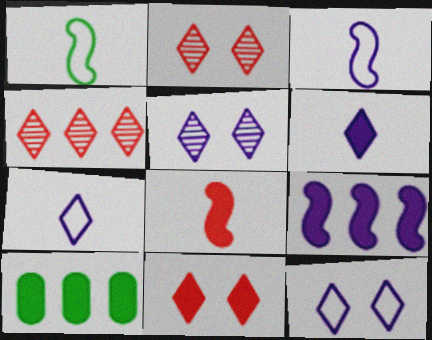[[2, 3, 10]]